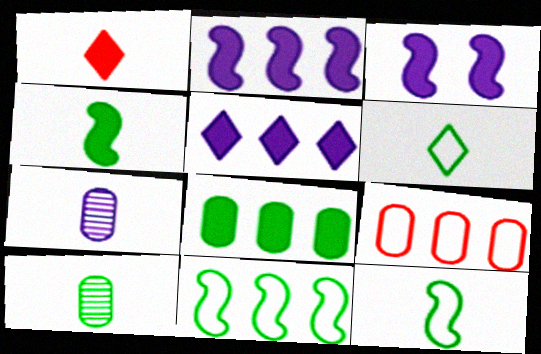[[1, 3, 8], 
[1, 7, 12], 
[4, 6, 10]]